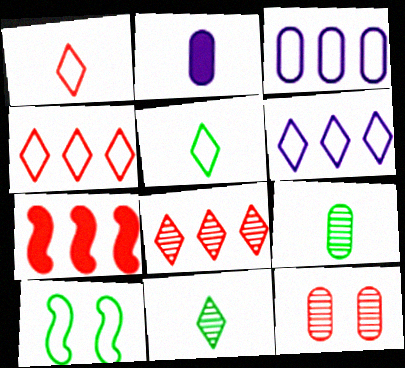[[1, 3, 10], 
[1, 7, 12], 
[2, 8, 10]]